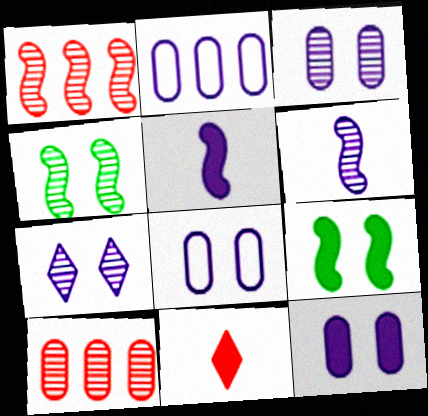[[1, 4, 6], 
[2, 4, 11], 
[2, 5, 7], 
[3, 8, 12]]